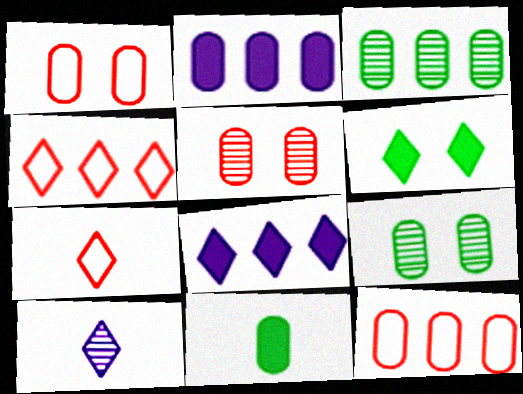[[2, 3, 12], 
[4, 6, 10]]